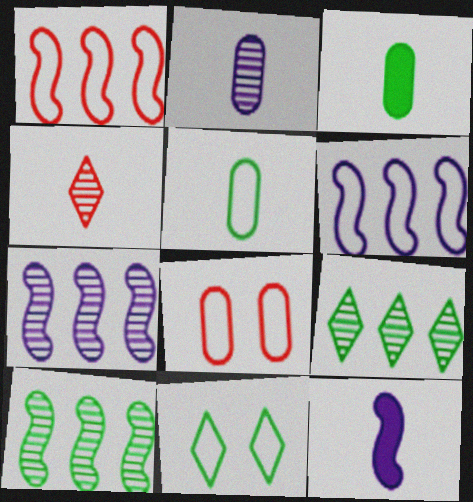[[3, 10, 11], 
[4, 5, 12], 
[8, 9, 12]]